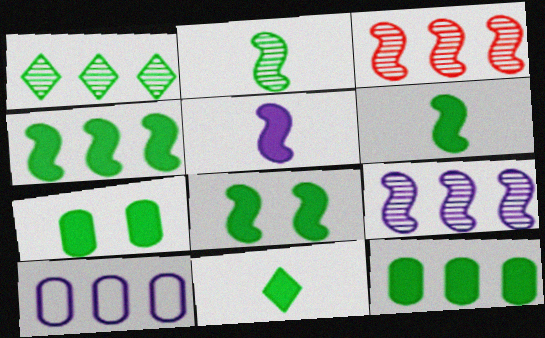[[4, 6, 8], 
[4, 7, 11], 
[8, 11, 12]]